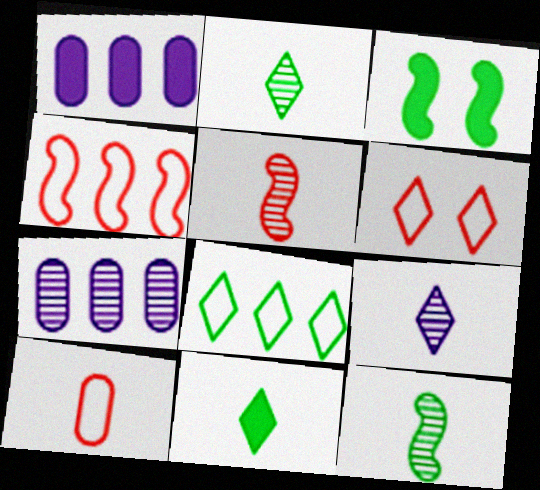[[1, 6, 12], 
[4, 6, 10]]